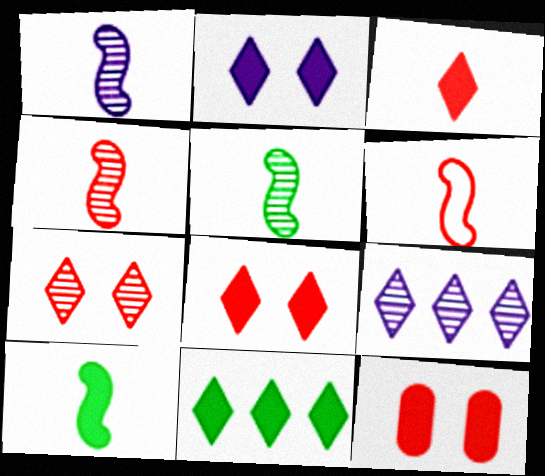[[1, 4, 5], 
[1, 6, 10], 
[2, 3, 11]]